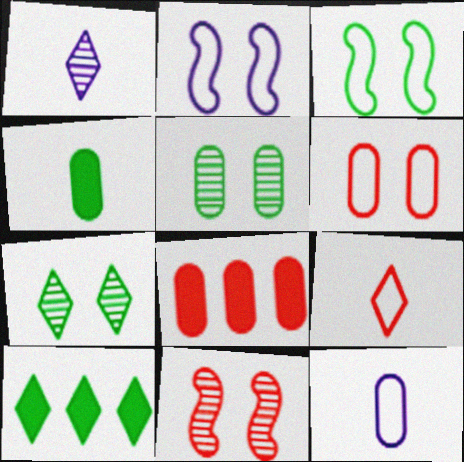[[1, 3, 8], 
[5, 8, 12], 
[8, 9, 11], 
[10, 11, 12]]